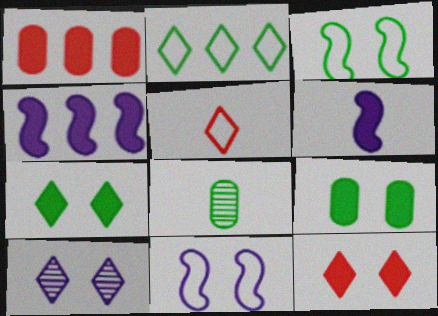[[1, 6, 7], 
[5, 6, 8]]